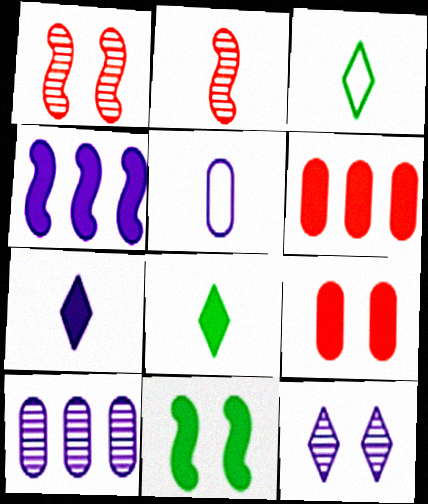[[2, 5, 8], 
[4, 5, 12], 
[4, 8, 9], 
[6, 7, 11]]